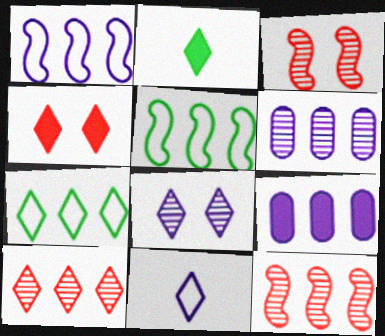[[5, 9, 10], 
[7, 9, 12]]